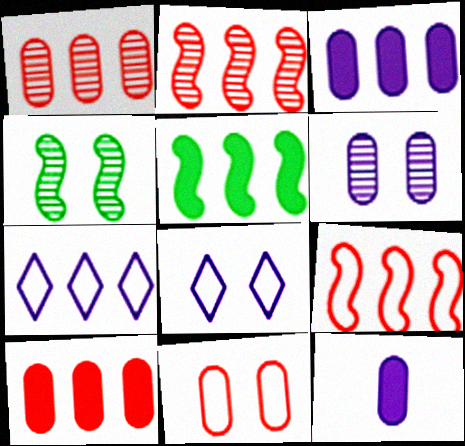[[1, 5, 7]]